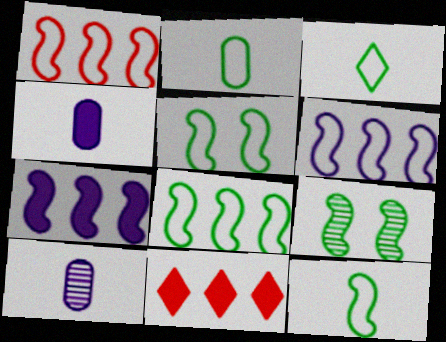[[1, 6, 8], 
[2, 3, 12], 
[5, 8, 12], 
[5, 10, 11]]